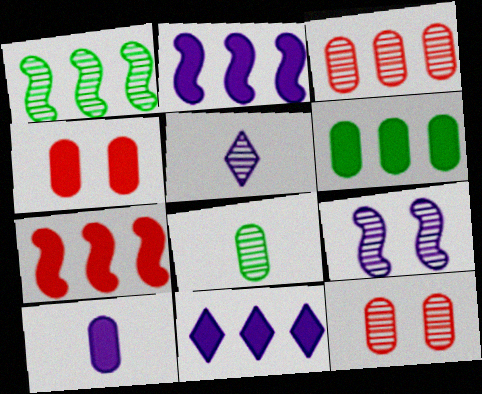[[1, 5, 12], 
[4, 6, 10], 
[6, 7, 11]]